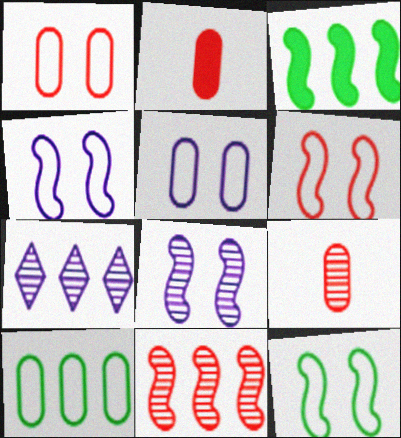[[2, 7, 12], 
[4, 6, 12]]